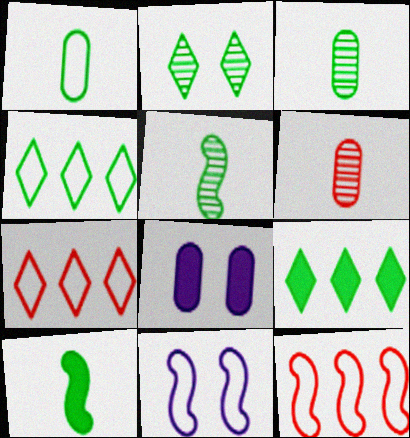[[1, 7, 11], 
[5, 7, 8], 
[6, 9, 11]]